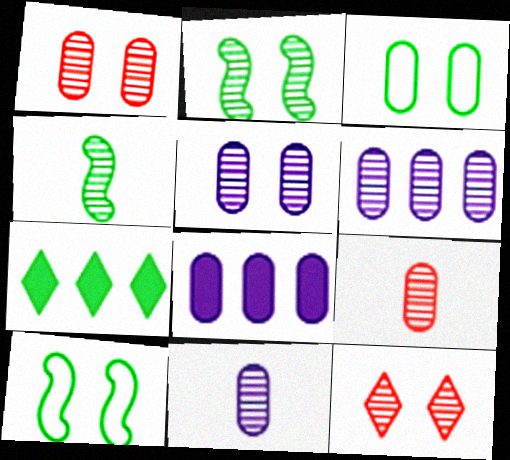[[2, 5, 12], 
[3, 4, 7], 
[3, 8, 9], 
[4, 6, 12], 
[5, 6, 11]]